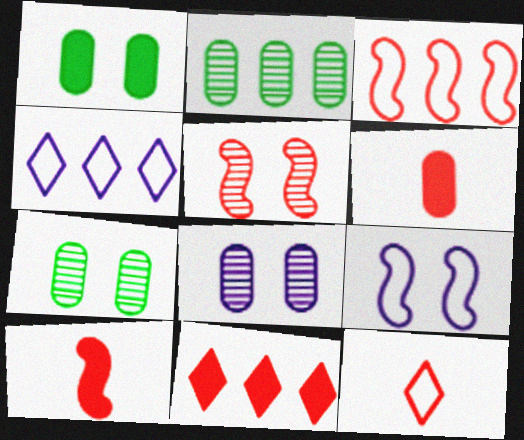[[3, 5, 10], 
[4, 7, 10]]